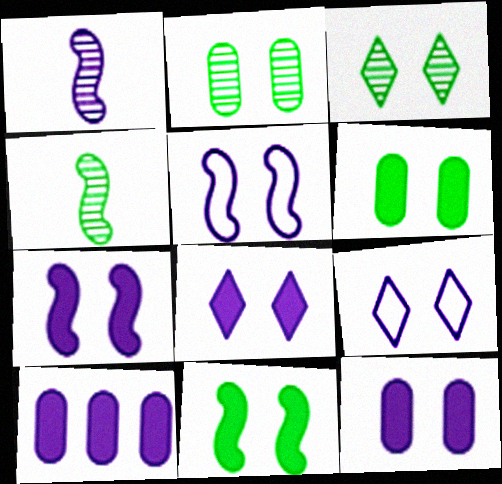[[1, 9, 10], 
[7, 8, 12]]